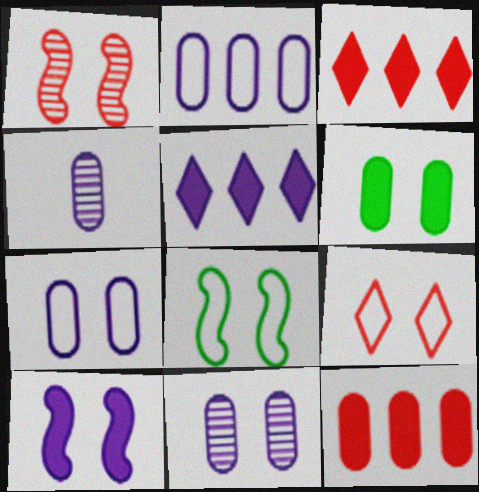[[1, 8, 10], 
[3, 4, 8], 
[7, 8, 9]]